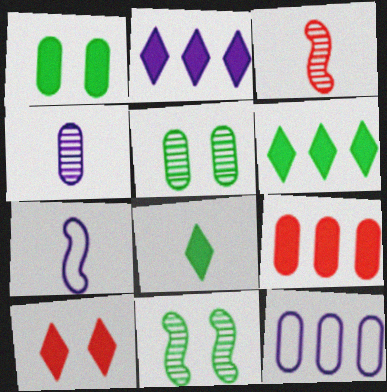[[2, 8, 10]]